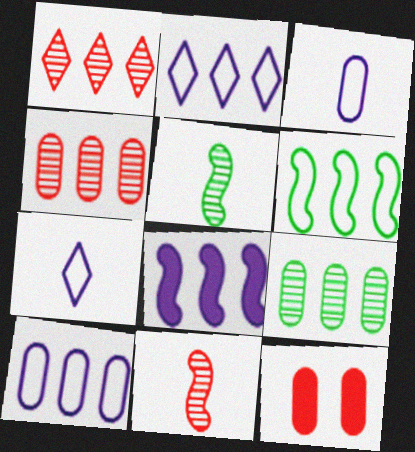[[2, 5, 12], 
[3, 9, 12]]